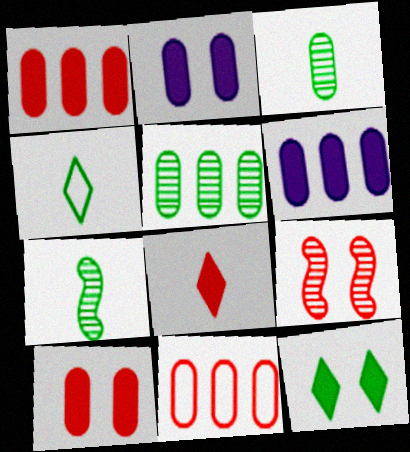[[2, 3, 11], 
[4, 6, 9], 
[5, 6, 11], 
[8, 9, 11]]